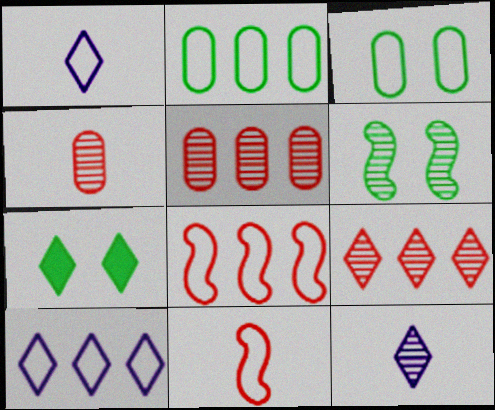[[1, 3, 8], 
[1, 7, 9], 
[2, 8, 10], 
[3, 6, 7], 
[3, 10, 11], 
[5, 6, 12]]